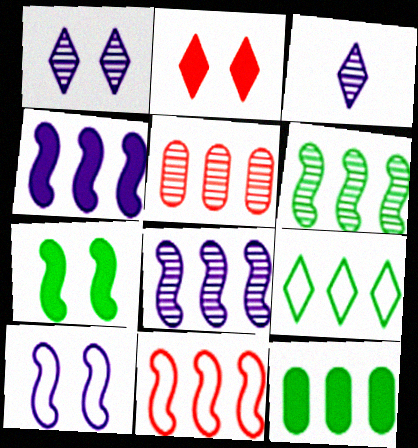[[2, 3, 9], 
[4, 5, 9], 
[4, 6, 11], 
[6, 9, 12]]